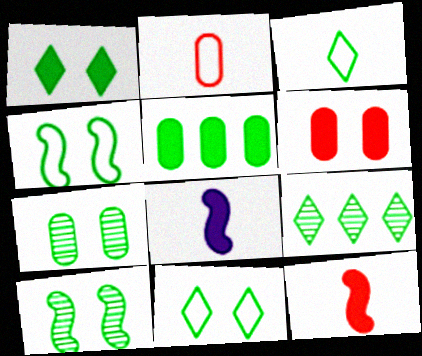[[1, 3, 9], 
[1, 4, 7], 
[3, 5, 10]]